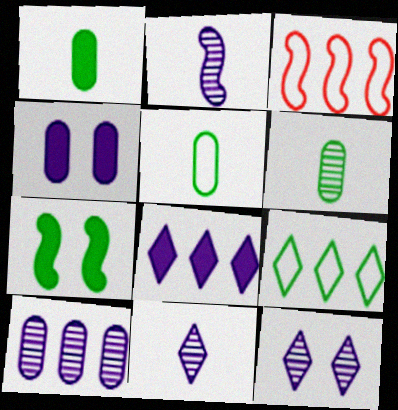[[1, 3, 12], 
[1, 5, 6], 
[2, 3, 7], 
[2, 10, 12], 
[6, 7, 9]]